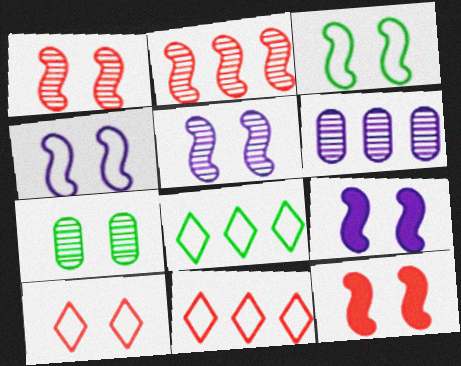[[1, 3, 9], 
[3, 5, 12], 
[4, 5, 9], 
[7, 9, 10]]